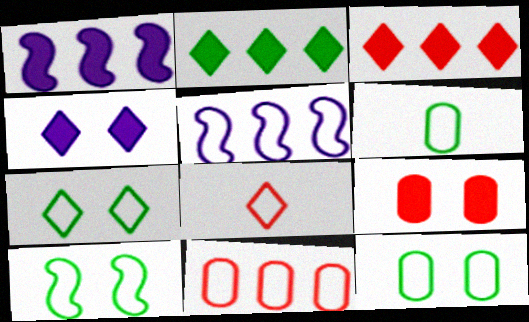[[5, 8, 12], 
[7, 10, 12]]